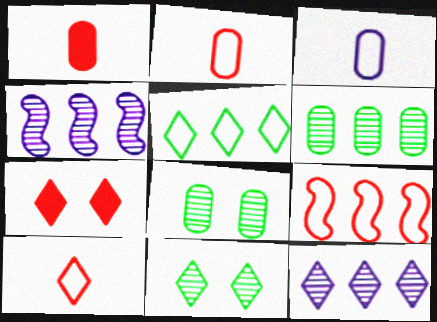[]